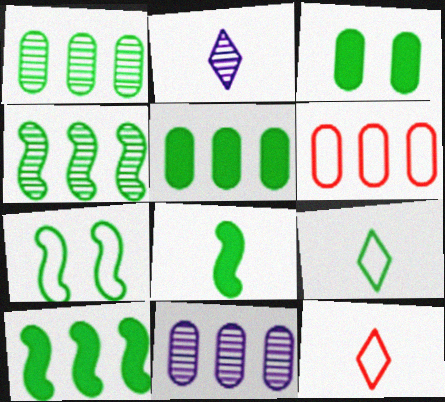[[3, 4, 9], 
[4, 7, 8], 
[5, 6, 11]]